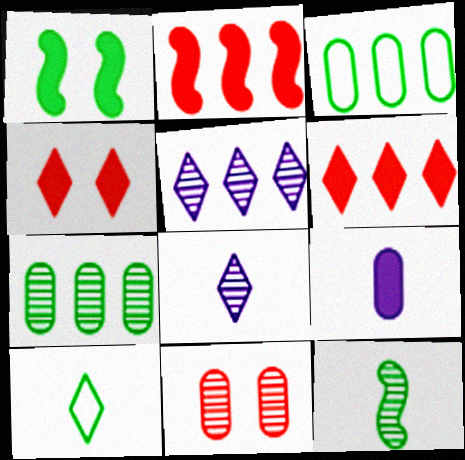[[1, 6, 9], 
[1, 7, 10], 
[2, 3, 5], 
[3, 9, 11], 
[4, 5, 10], 
[5, 11, 12]]